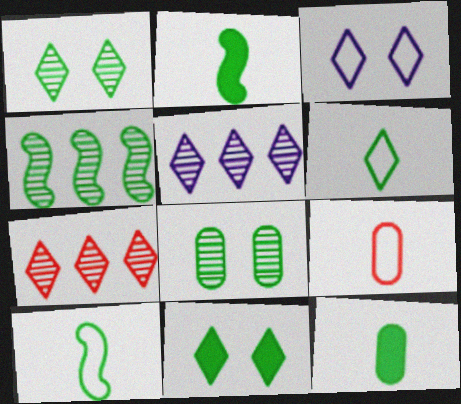[]